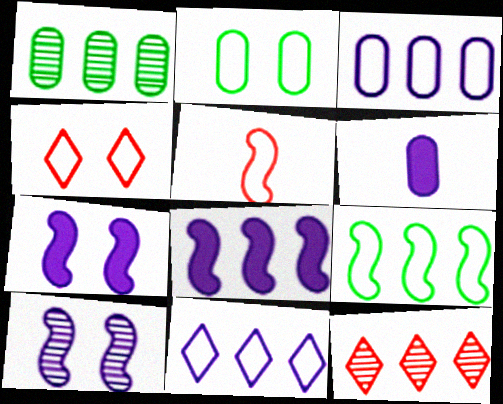[[2, 5, 11], 
[6, 10, 11]]